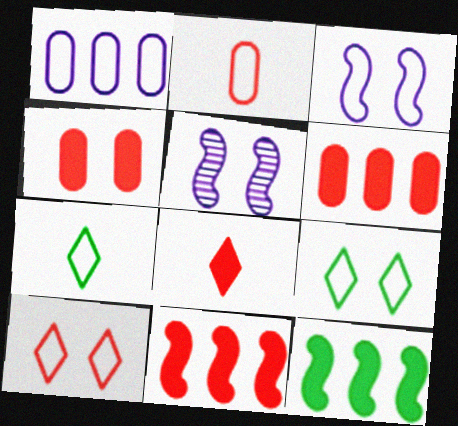[[4, 5, 9], 
[4, 8, 11], 
[5, 6, 7]]